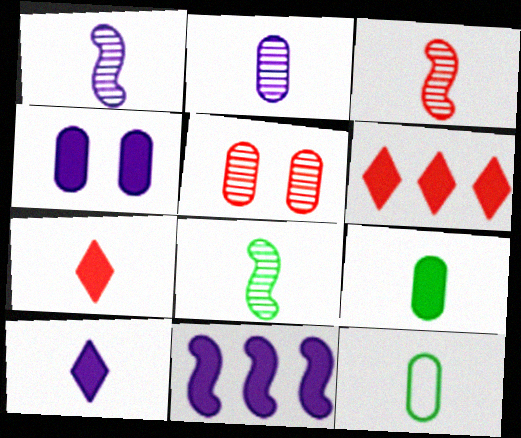[[1, 3, 8], 
[1, 7, 12], 
[3, 10, 12], 
[4, 10, 11]]